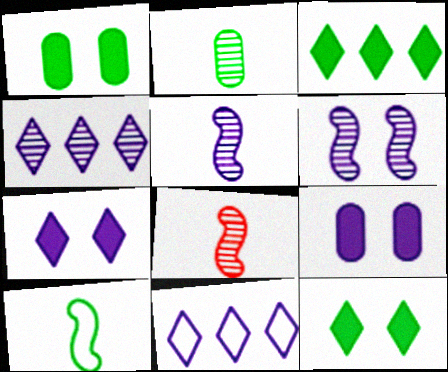[[1, 8, 11], 
[5, 9, 11]]